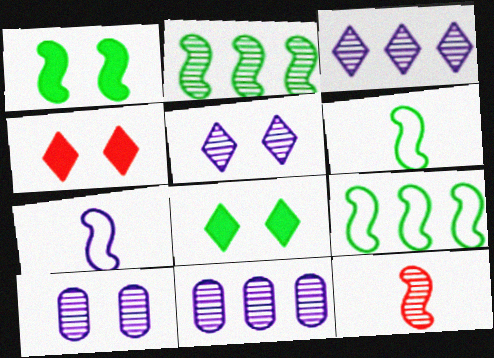[[1, 2, 6], 
[4, 6, 11]]